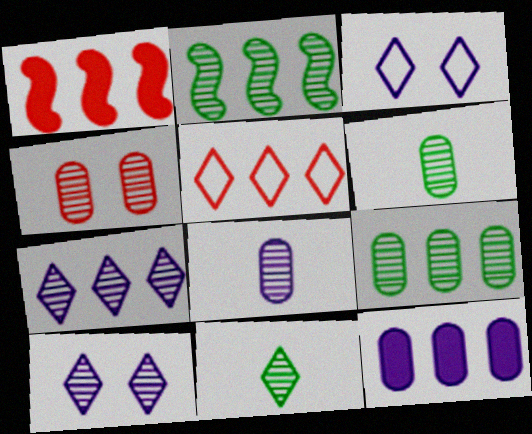[[1, 3, 6], 
[2, 5, 12], 
[4, 8, 9]]